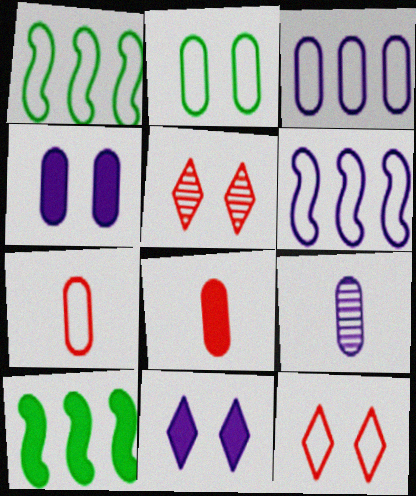[[2, 3, 7], 
[3, 4, 9], 
[6, 9, 11], 
[8, 10, 11], 
[9, 10, 12]]